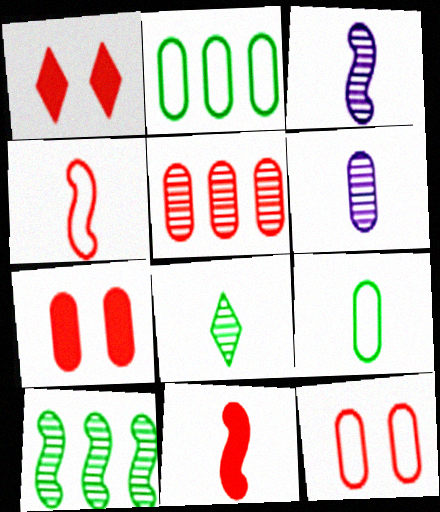[[1, 2, 3], 
[1, 4, 5], 
[2, 6, 7]]